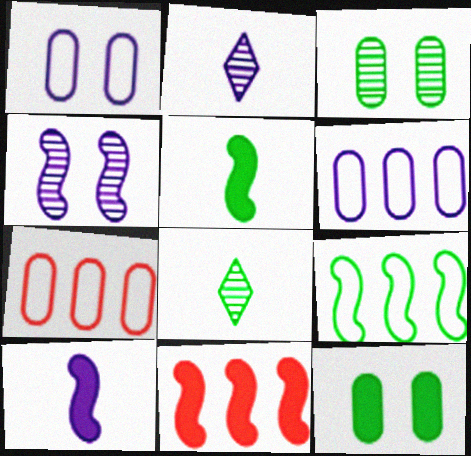[[1, 8, 11], 
[8, 9, 12]]